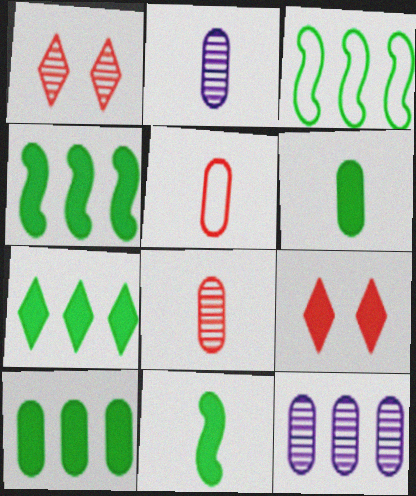[[2, 3, 9], 
[2, 5, 6], 
[4, 7, 10]]